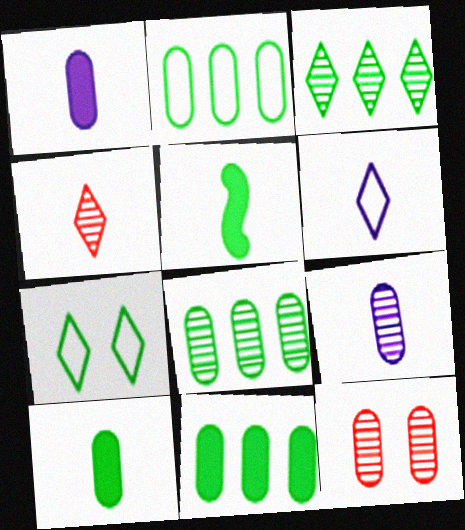[[1, 2, 12], 
[2, 8, 11], 
[5, 7, 8], 
[8, 9, 12]]